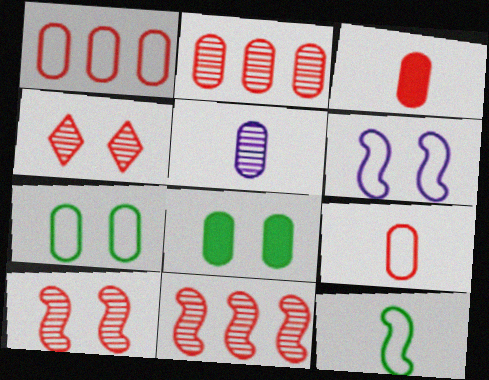[[1, 5, 8], 
[4, 6, 8]]